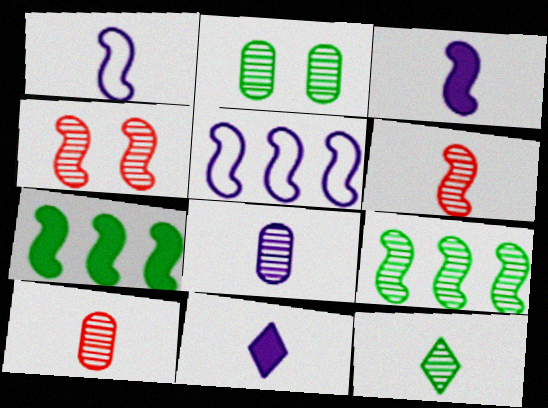[[1, 4, 7], 
[1, 8, 11], 
[2, 9, 12], 
[6, 8, 12]]